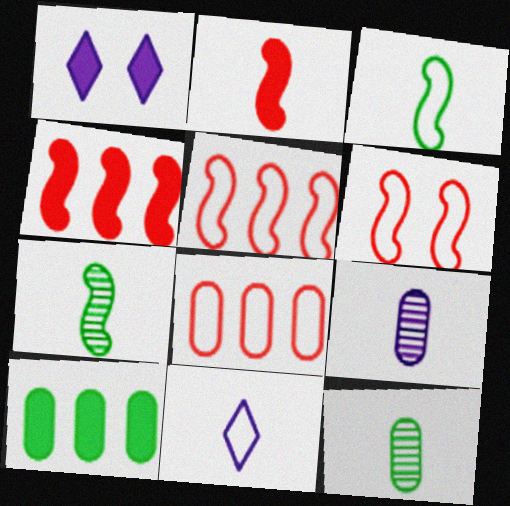[[1, 2, 10], 
[1, 5, 12], 
[1, 7, 8], 
[2, 11, 12]]